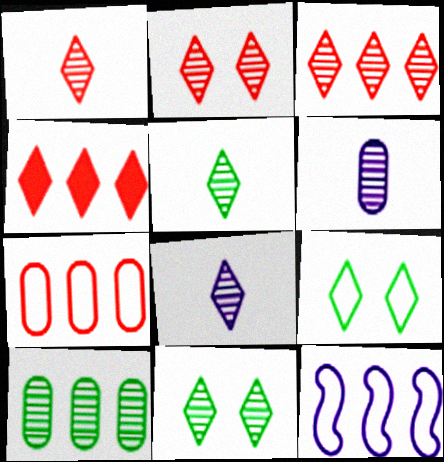[[1, 2, 3], 
[1, 5, 8], 
[3, 8, 11], 
[4, 8, 9], 
[4, 10, 12]]